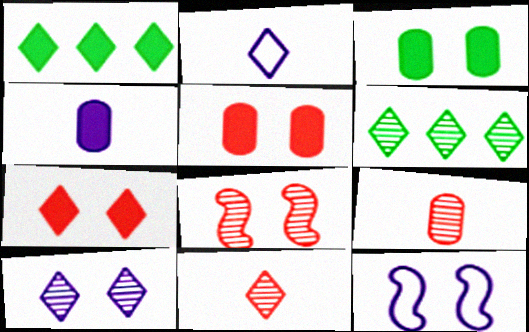[[1, 9, 12], 
[2, 6, 7], 
[6, 10, 11]]